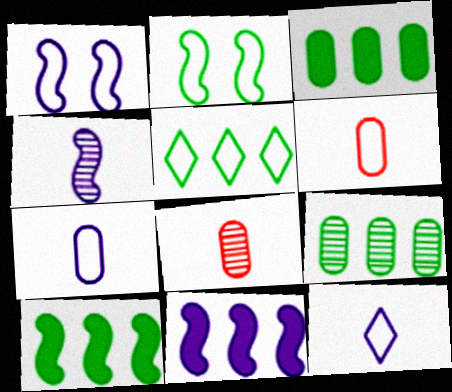[[1, 4, 11], 
[1, 5, 6], 
[5, 9, 10]]